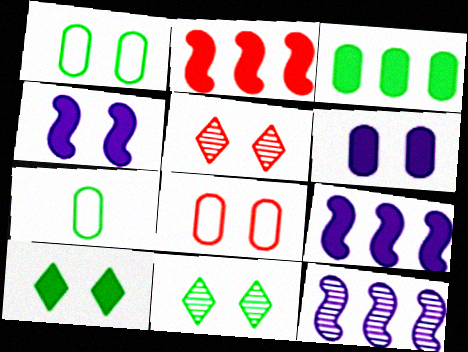[[1, 4, 5], 
[4, 8, 11], 
[5, 7, 9]]